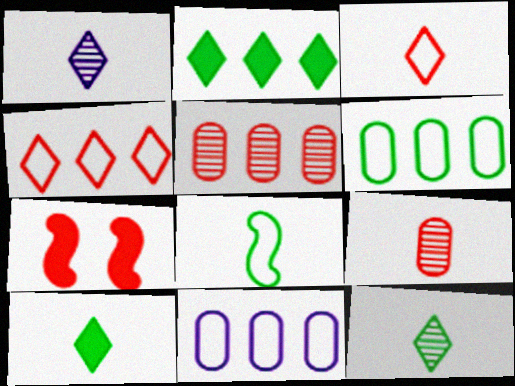[[1, 3, 10], 
[1, 6, 7], 
[3, 5, 7], 
[4, 7, 9], 
[7, 11, 12]]